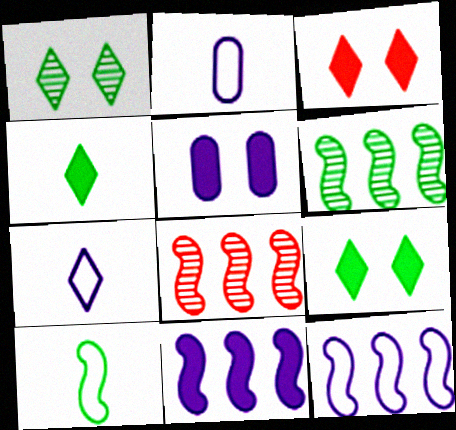[[2, 3, 6], 
[2, 8, 9]]